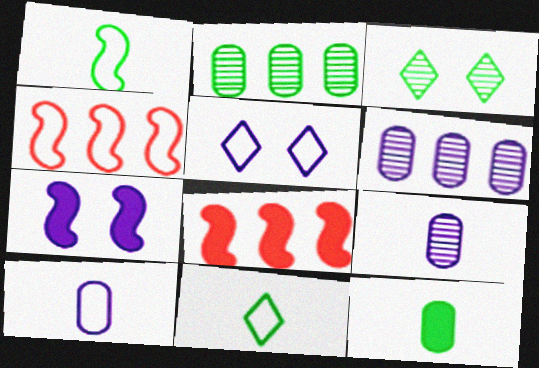[[3, 8, 10]]